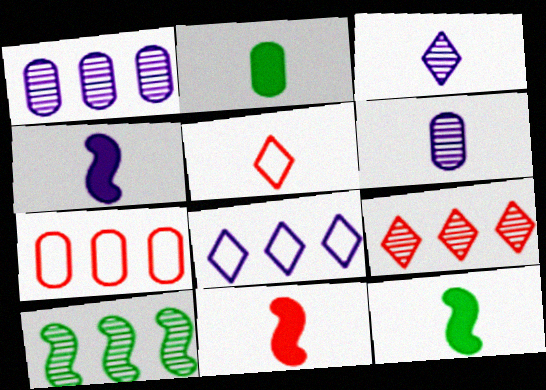[[1, 9, 10], 
[4, 11, 12], 
[5, 6, 12]]